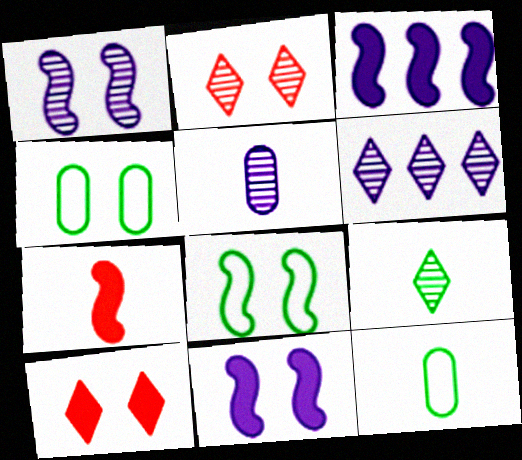[[1, 4, 10], 
[1, 5, 6], 
[2, 3, 12], 
[2, 4, 11], 
[2, 6, 9], 
[4, 6, 7]]